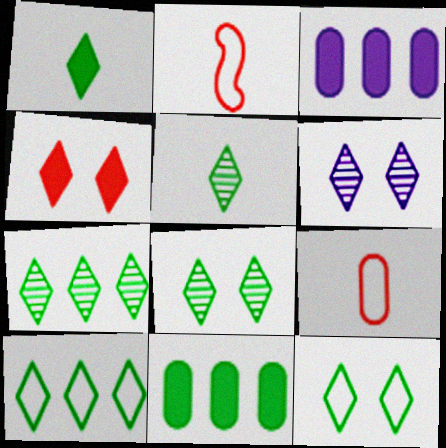[[1, 7, 12], 
[1, 8, 10], 
[2, 3, 8], 
[2, 6, 11], 
[4, 6, 12], 
[5, 7, 8]]